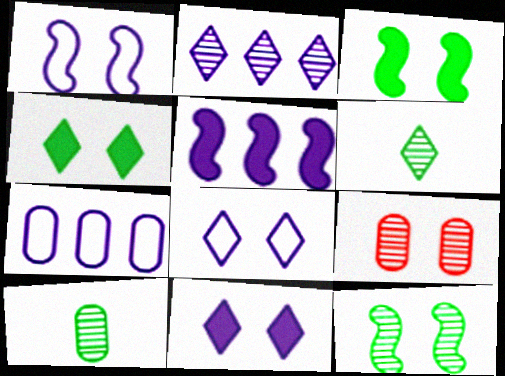[[1, 4, 9], 
[2, 5, 7], 
[3, 8, 9]]